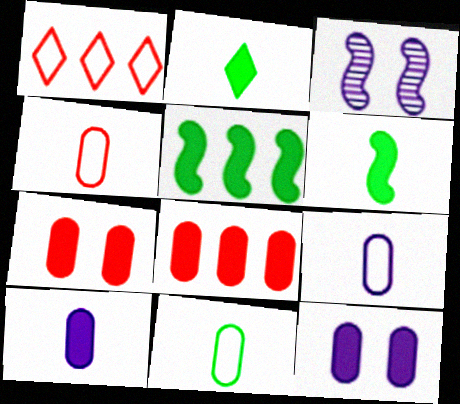[[4, 9, 11]]